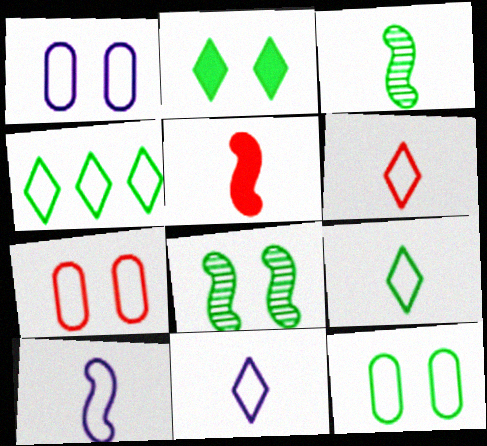[[1, 7, 12], 
[2, 8, 12], 
[3, 5, 10], 
[4, 7, 10], 
[6, 9, 11]]